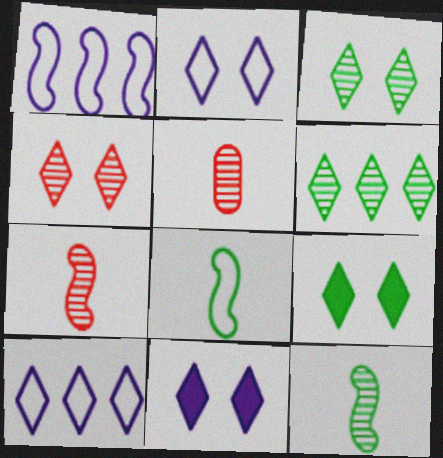[[1, 5, 9], 
[2, 4, 9]]